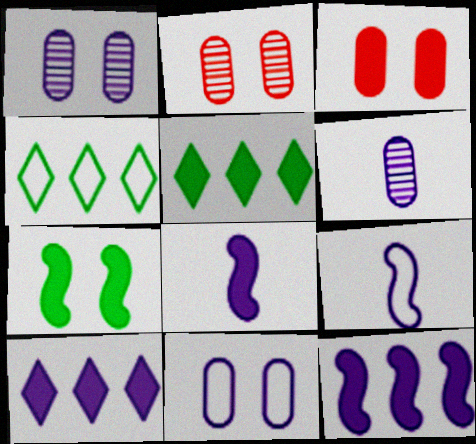[[1, 9, 10], 
[2, 4, 8], 
[2, 5, 9], 
[3, 5, 8]]